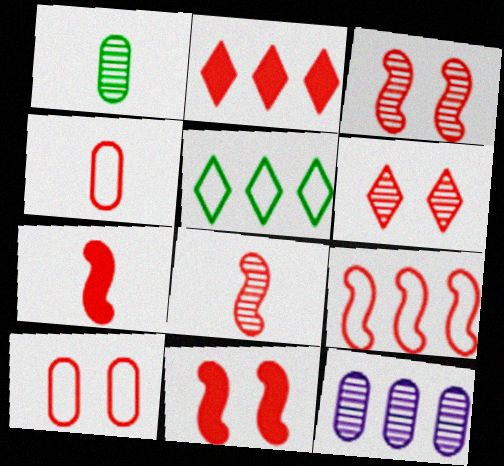[[2, 3, 4], 
[2, 8, 10], 
[3, 7, 9], 
[6, 10, 11], 
[8, 9, 11]]